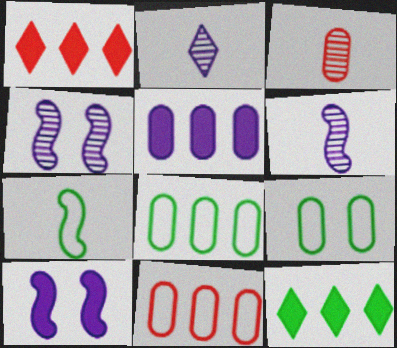[[1, 6, 9], 
[3, 5, 9]]